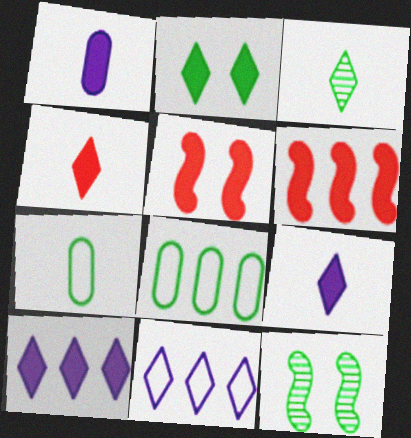[[1, 2, 6], 
[2, 4, 10]]